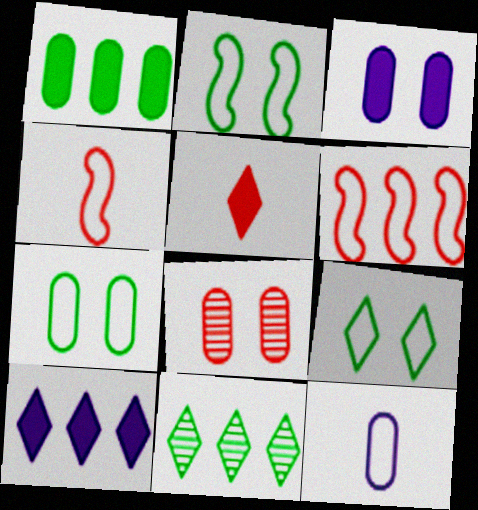[[1, 8, 12], 
[2, 7, 9], 
[3, 4, 11], 
[3, 7, 8], 
[5, 6, 8], 
[6, 9, 12]]